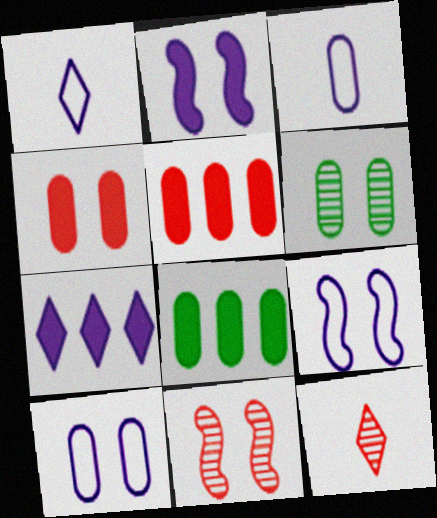[[1, 8, 11], 
[3, 5, 6], 
[4, 6, 10], 
[8, 9, 12]]